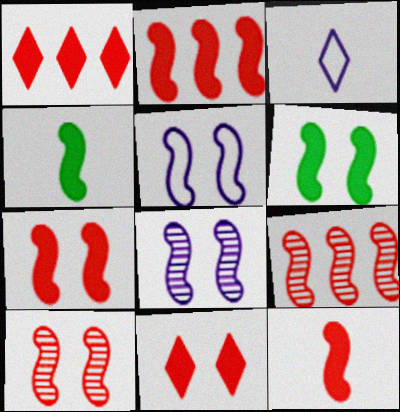[[2, 7, 12], 
[4, 5, 9], 
[5, 6, 10]]